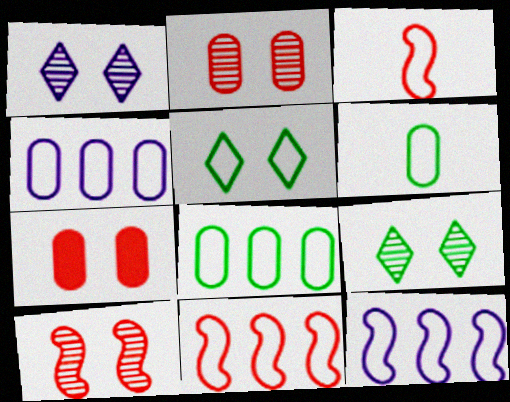[[3, 4, 5]]